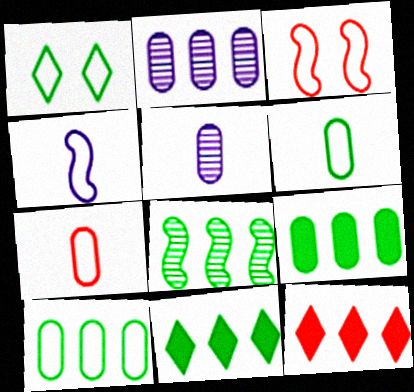[[3, 5, 11], 
[8, 10, 11]]